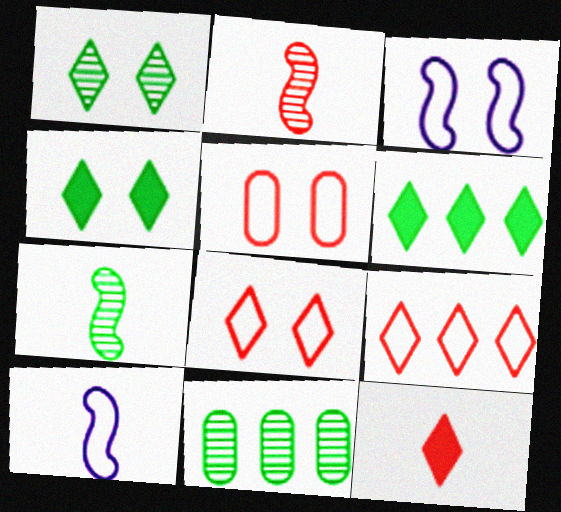[[1, 7, 11], 
[3, 11, 12]]